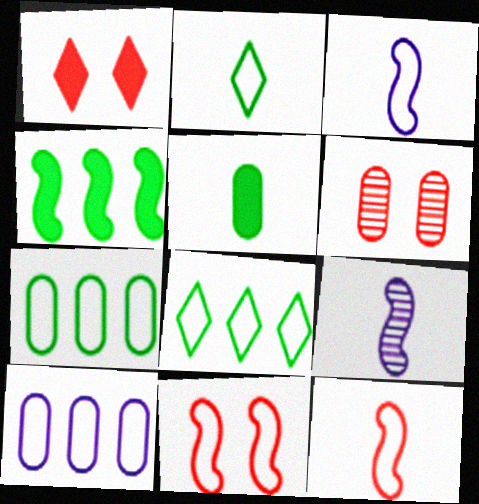[[1, 6, 11], 
[1, 7, 9], 
[2, 10, 11], 
[4, 9, 11], 
[5, 6, 10]]